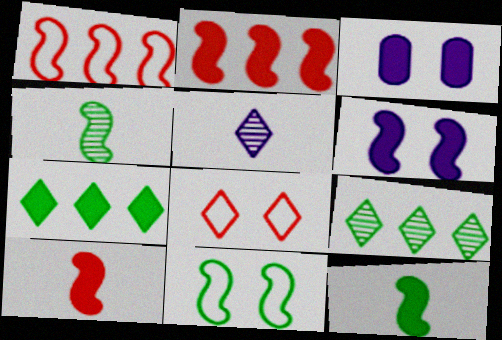[[1, 4, 6], 
[2, 6, 12], 
[3, 7, 10], 
[5, 7, 8]]